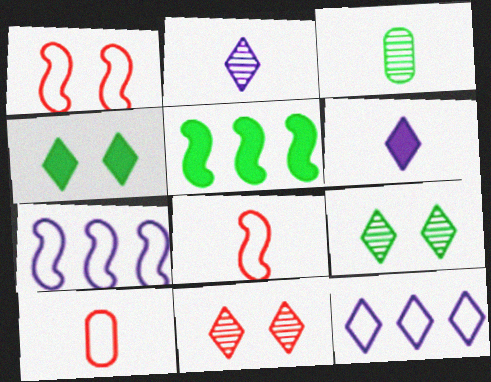[[3, 6, 8]]